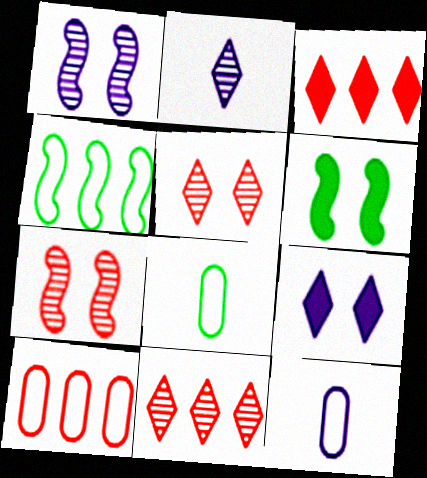[[1, 3, 8], 
[2, 6, 10], 
[6, 11, 12]]